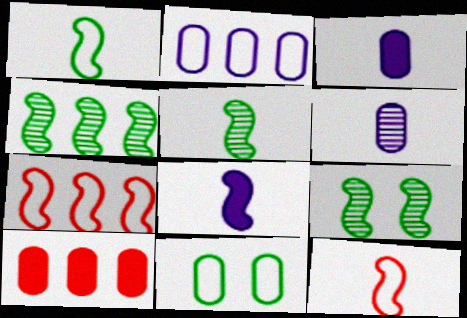[[4, 5, 9], 
[5, 8, 12], 
[6, 10, 11], 
[7, 8, 9]]